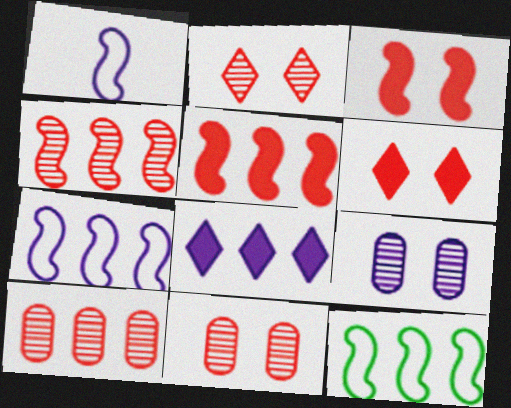[[1, 8, 9], 
[8, 10, 12]]